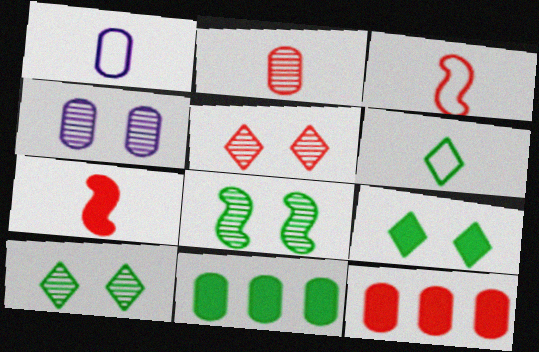[[1, 3, 6], 
[3, 5, 12], 
[4, 5, 8], 
[6, 8, 11]]